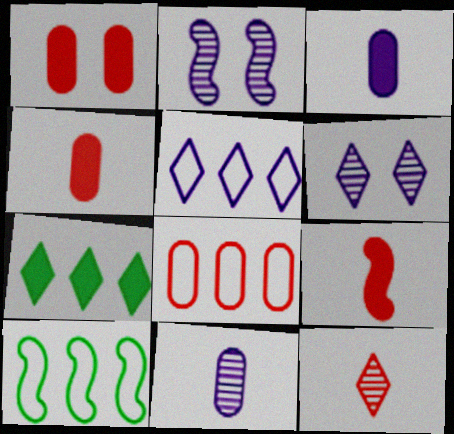[[2, 3, 5], 
[2, 9, 10], 
[4, 6, 10], 
[5, 8, 10]]